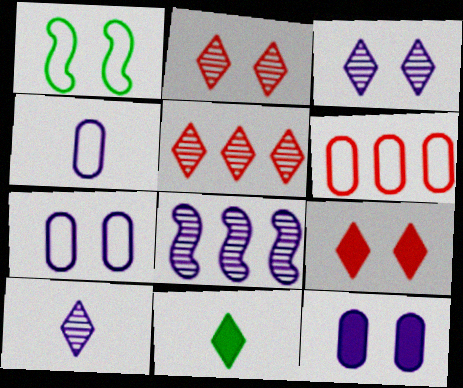[[1, 2, 12]]